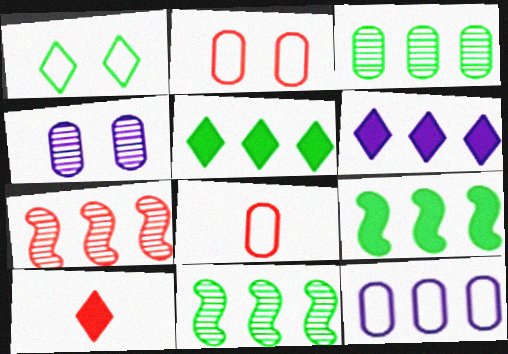[[2, 7, 10], 
[5, 7, 12]]